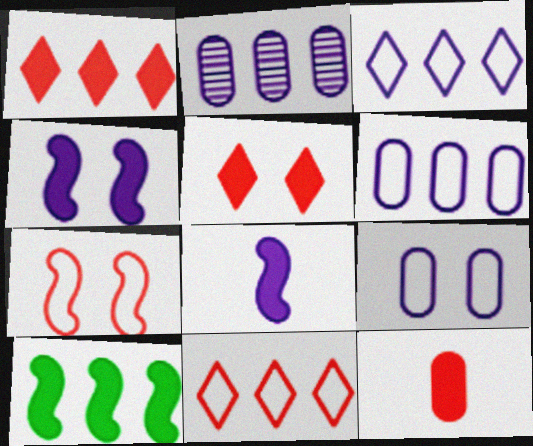[[2, 10, 11]]